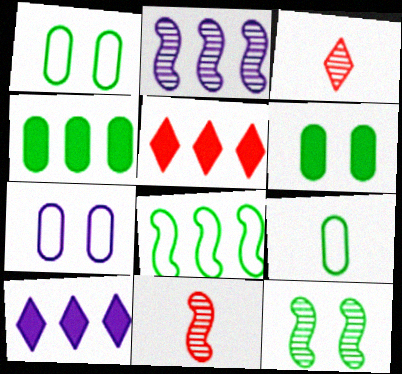[[1, 10, 11], 
[2, 11, 12]]